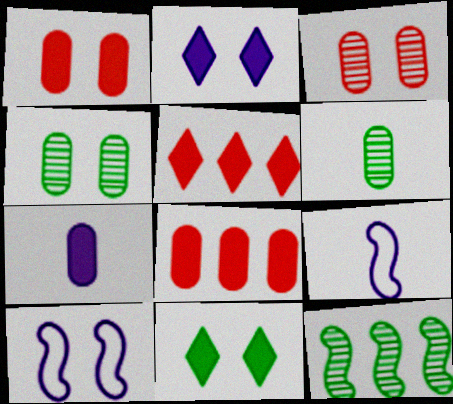[[3, 10, 11], 
[4, 5, 9], 
[5, 6, 10]]